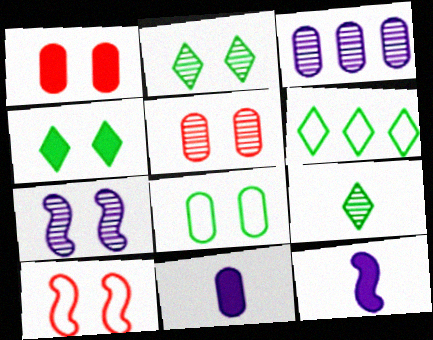[[2, 5, 7], 
[4, 6, 9], 
[5, 6, 12]]